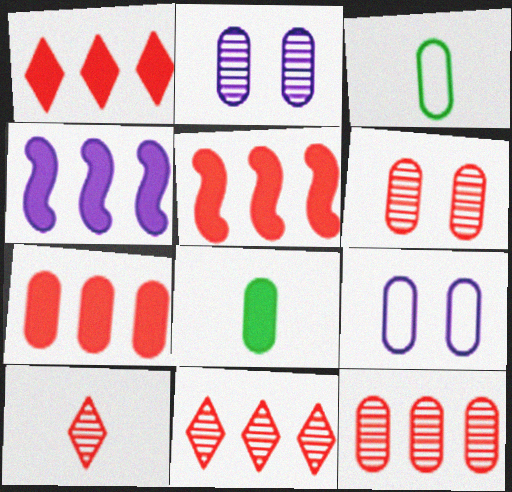[[1, 5, 7], 
[2, 3, 7], 
[8, 9, 12]]